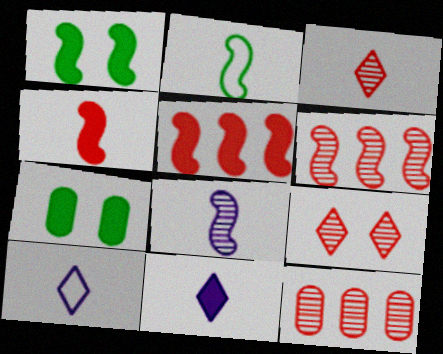[[1, 10, 12], 
[2, 4, 8], 
[5, 7, 11], 
[6, 7, 10]]